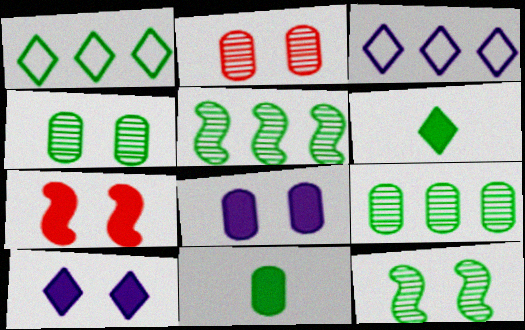[[1, 11, 12]]